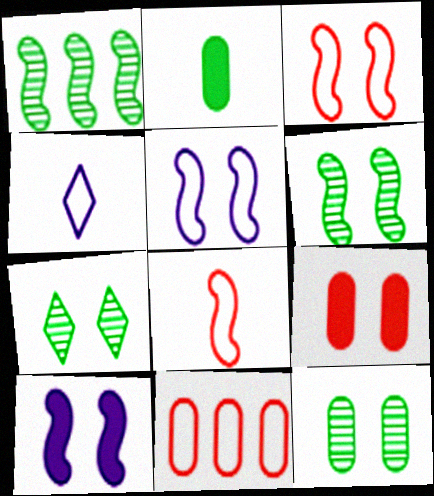[[1, 4, 9], 
[1, 8, 10], 
[3, 6, 10], 
[5, 7, 9], 
[6, 7, 12]]